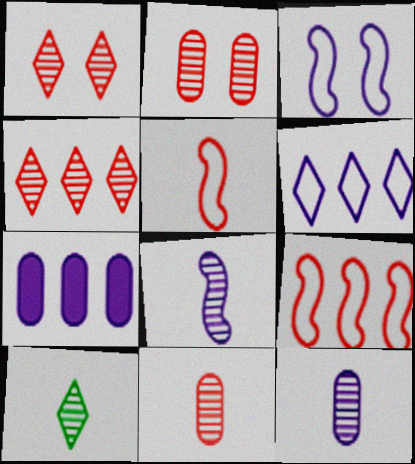[[8, 10, 11]]